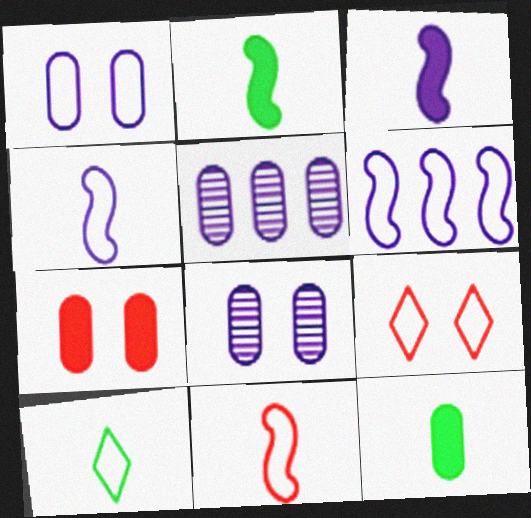[[2, 5, 9]]